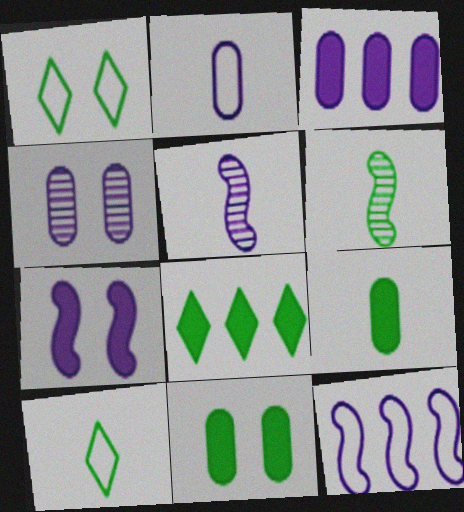[[2, 3, 4], 
[5, 7, 12], 
[6, 9, 10]]